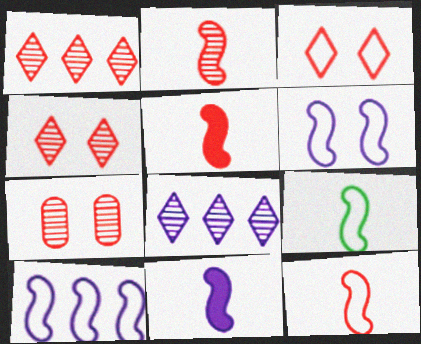[[1, 2, 7], 
[2, 5, 12], 
[2, 9, 11]]